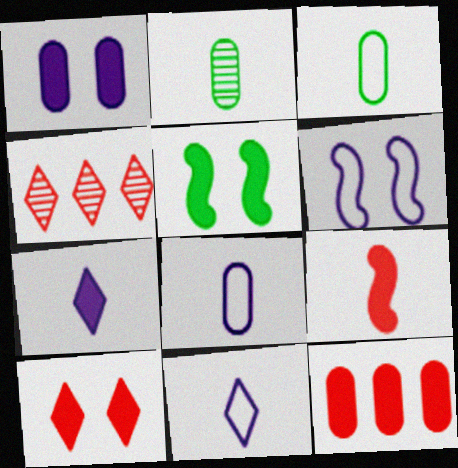[[1, 5, 10], 
[2, 9, 11], 
[4, 5, 8], 
[5, 7, 12], 
[9, 10, 12]]